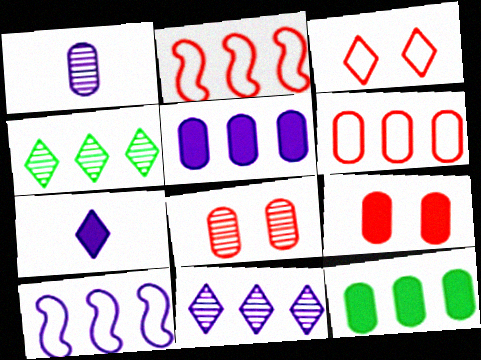[[2, 4, 5], 
[2, 11, 12], 
[3, 4, 7], 
[5, 10, 11]]